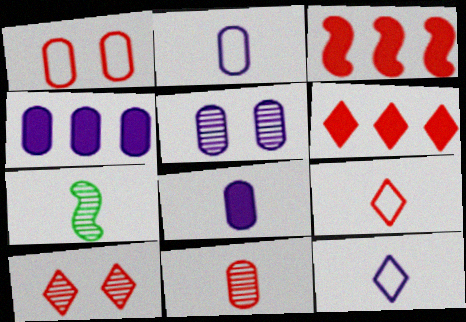[[2, 4, 5], 
[6, 9, 10], 
[7, 8, 9]]